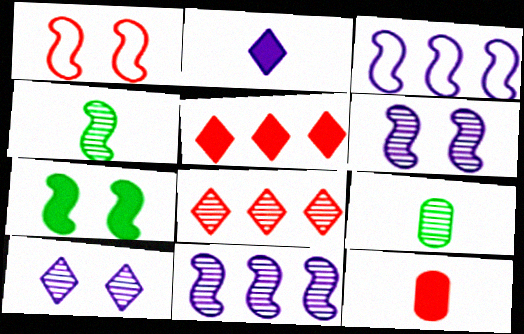[[1, 6, 7], 
[1, 8, 12], 
[6, 8, 9]]